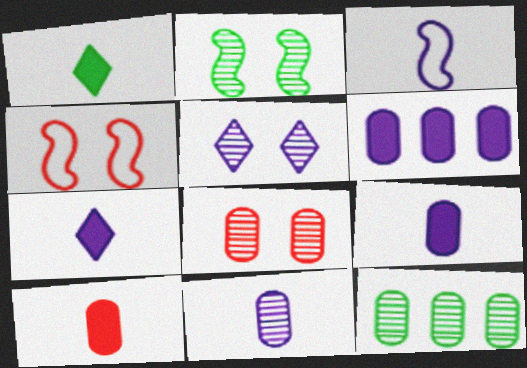[[2, 5, 8], 
[3, 5, 6], 
[3, 7, 11], 
[4, 7, 12], 
[8, 11, 12]]